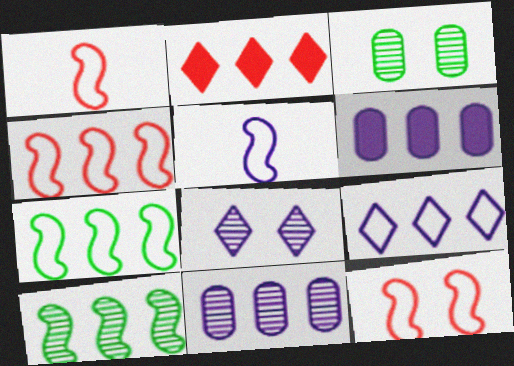[[1, 4, 12], 
[2, 3, 5], 
[2, 7, 11], 
[5, 6, 8], 
[5, 7, 12]]